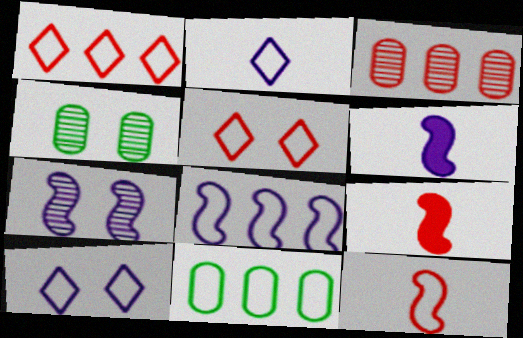[[1, 4, 6], 
[1, 8, 11], 
[3, 5, 9], 
[6, 7, 8], 
[10, 11, 12]]